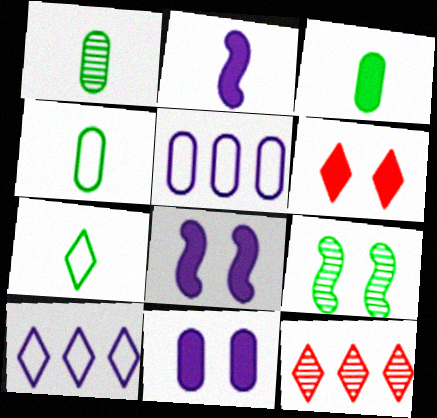[[1, 3, 4], 
[4, 8, 12]]